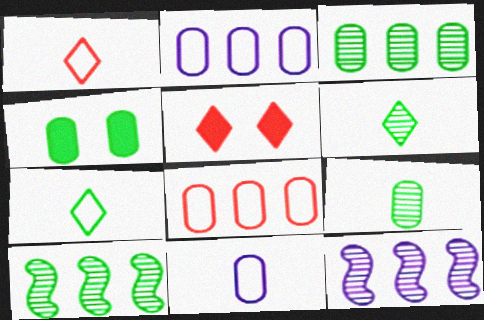[[1, 4, 12], 
[4, 7, 10], 
[5, 10, 11]]